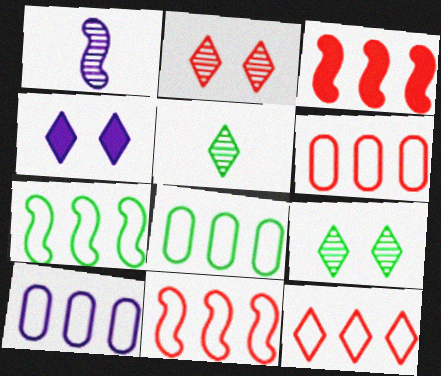[[1, 4, 10], 
[4, 5, 12], 
[6, 8, 10], 
[6, 11, 12], 
[7, 10, 12]]